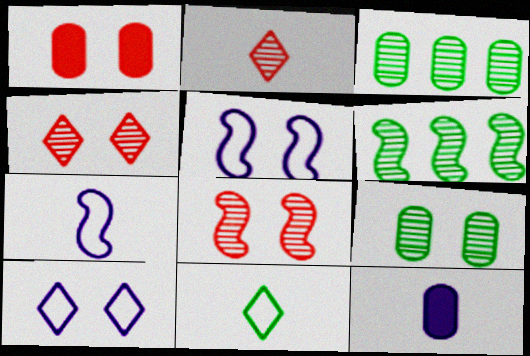[]